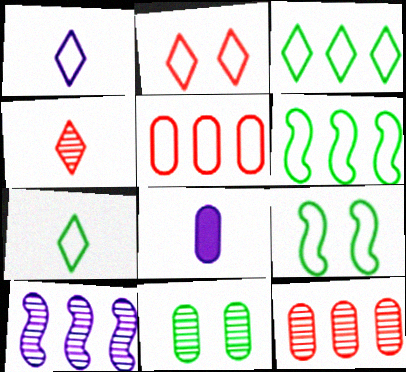[[1, 2, 3], 
[1, 5, 9], 
[4, 10, 11], 
[5, 8, 11]]